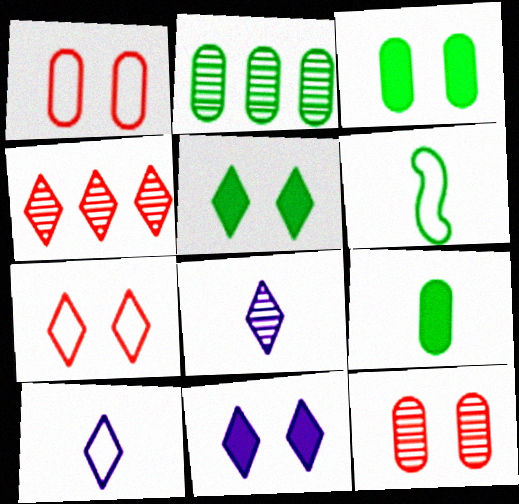[[2, 5, 6], 
[4, 5, 10]]